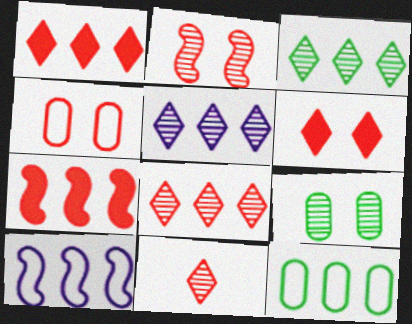[[2, 4, 6], 
[3, 5, 8], 
[4, 7, 11], 
[5, 7, 12]]